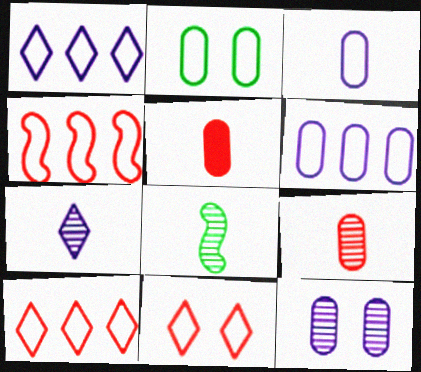[[7, 8, 9]]